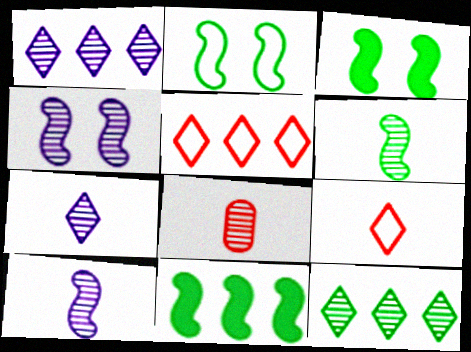[[2, 6, 11], 
[4, 8, 12], 
[6, 7, 8]]